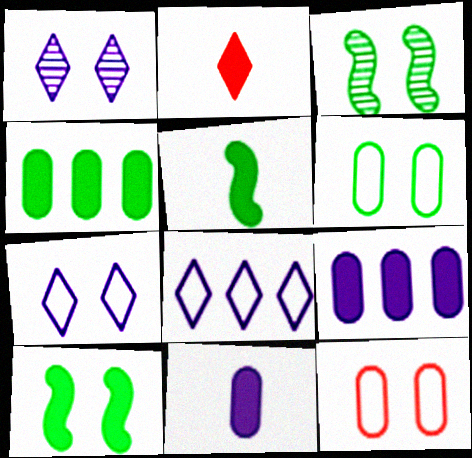[[1, 10, 12], 
[2, 5, 11], 
[2, 9, 10]]